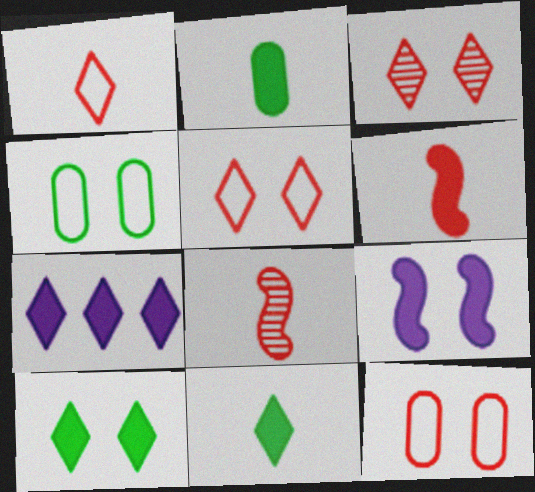[[3, 4, 9], 
[4, 7, 8]]